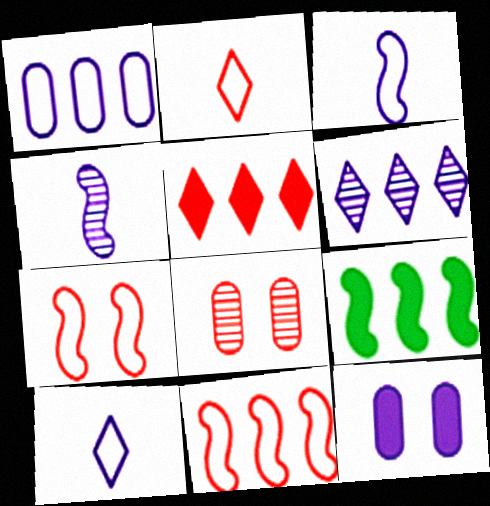[[3, 6, 12], 
[4, 7, 9], 
[8, 9, 10]]